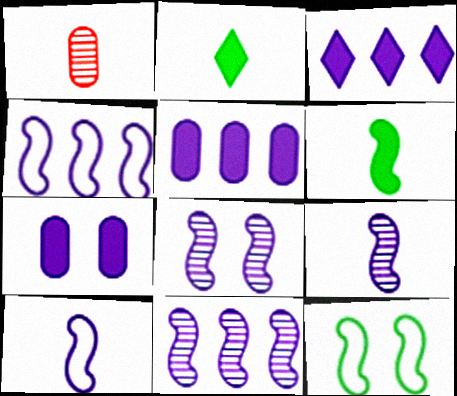[[1, 2, 10], 
[1, 3, 12], 
[8, 9, 11]]